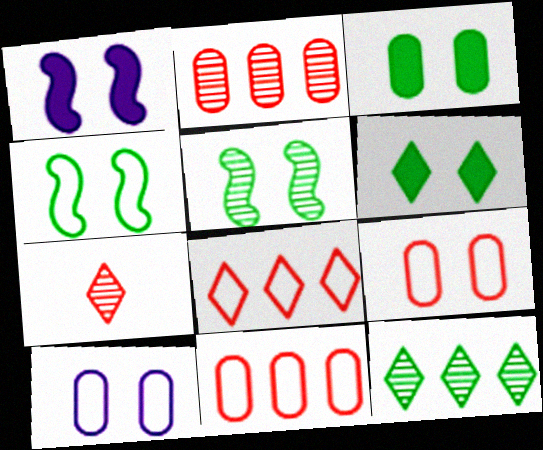[]